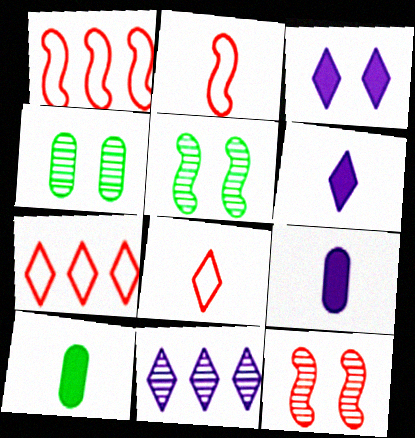[[1, 4, 6], 
[5, 7, 9]]